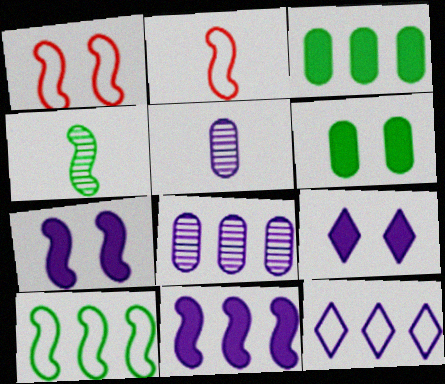[[1, 4, 11], 
[5, 7, 12], 
[8, 11, 12]]